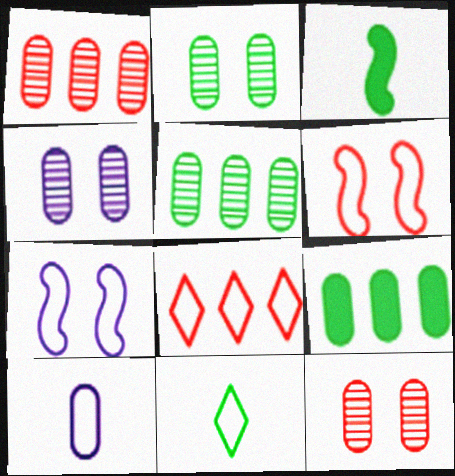[[2, 4, 12], 
[3, 4, 8], 
[9, 10, 12]]